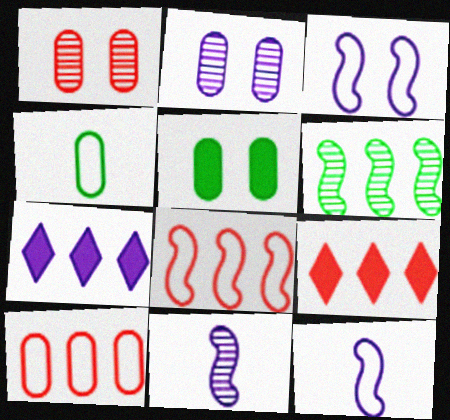[[2, 7, 12], 
[6, 7, 10]]